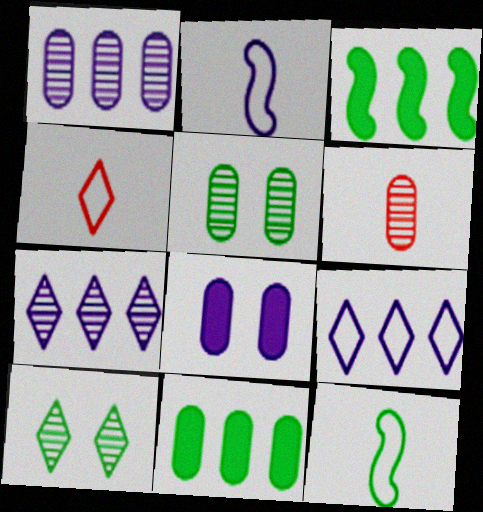[[1, 5, 6], 
[2, 7, 8], 
[10, 11, 12]]